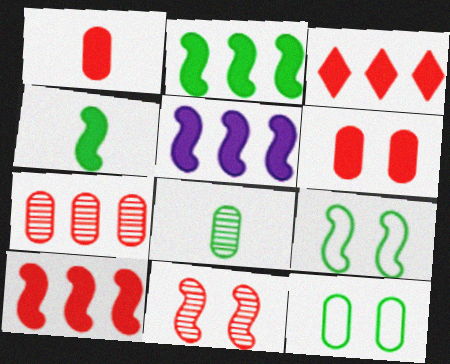[[2, 5, 10]]